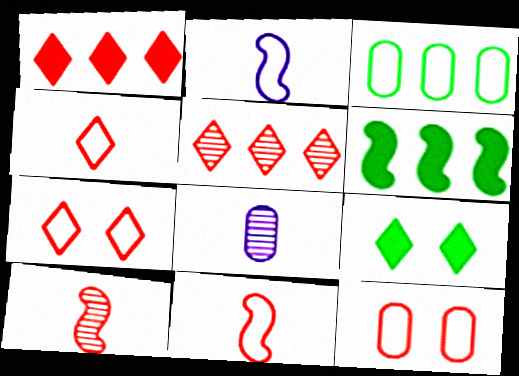[[1, 10, 12], 
[2, 3, 7], 
[6, 7, 8]]